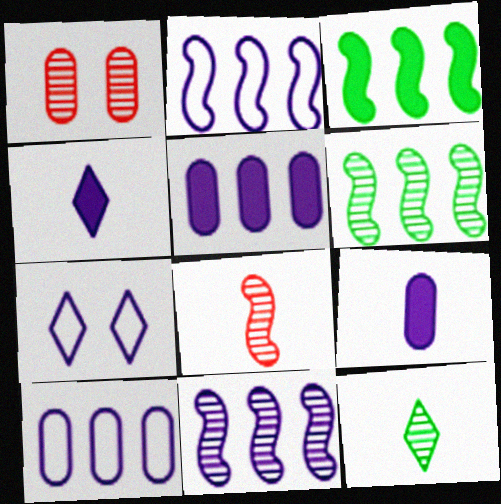[[1, 11, 12], 
[7, 9, 11]]